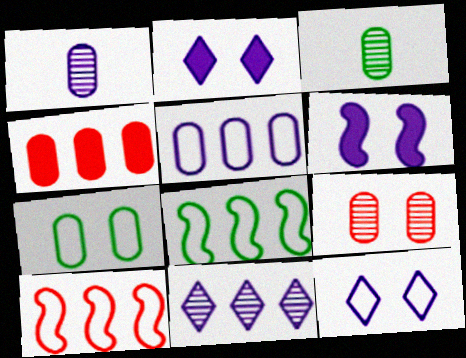[[1, 4, 7], 
[2, 3, 10], 
[4, 8, 11]]